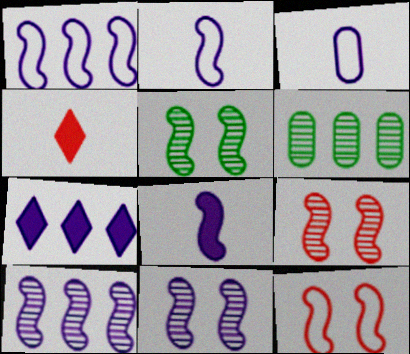[[1, 8, 11], 
[3, 7, 11], 
[5, 9, 11]]